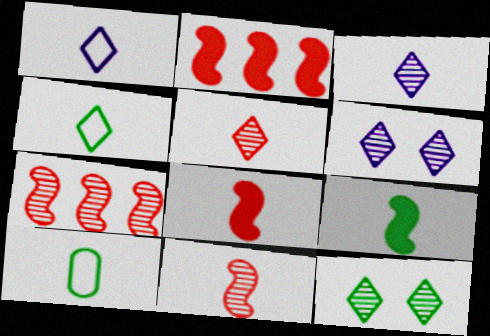[[2, 6, 10], 
[3, 8, 10]]